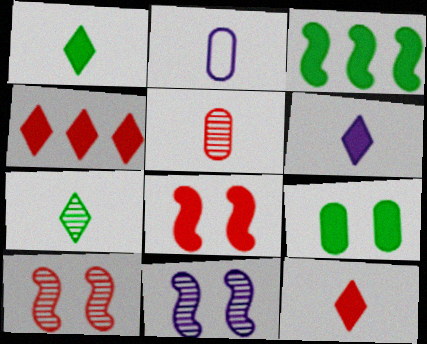[[1, 3, 9], 
[1, 6, 12]]